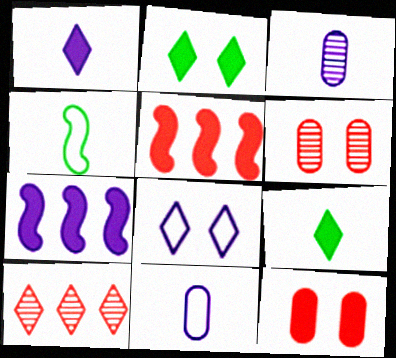[[3, 7, 8], 
[7, 9, 12], 
[8, 9, 10]]